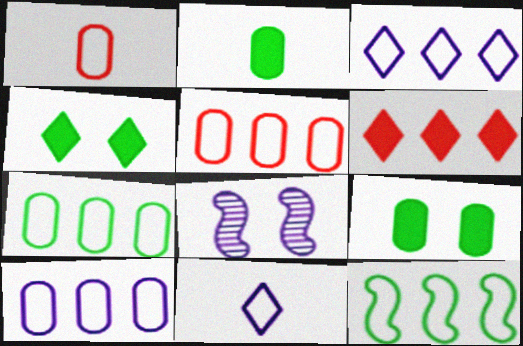[[3, 5, 12], 
[5, 7, 10]]